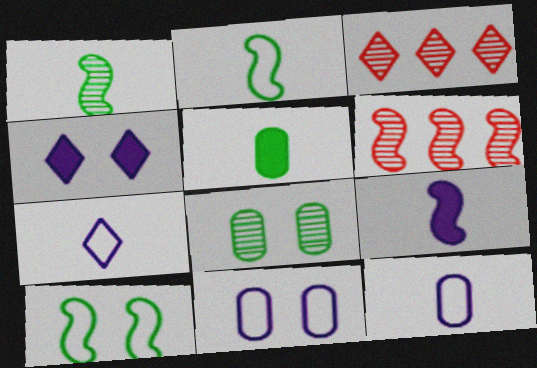[[6, 9, 10]]